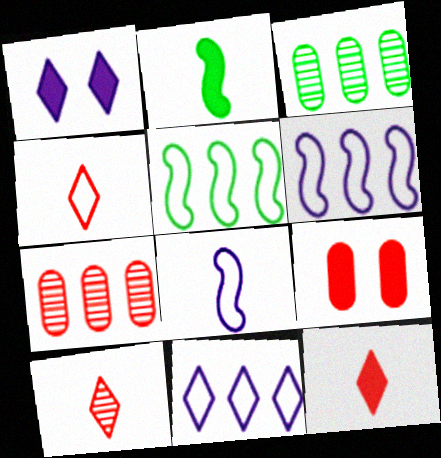[[4, 10, 12]]